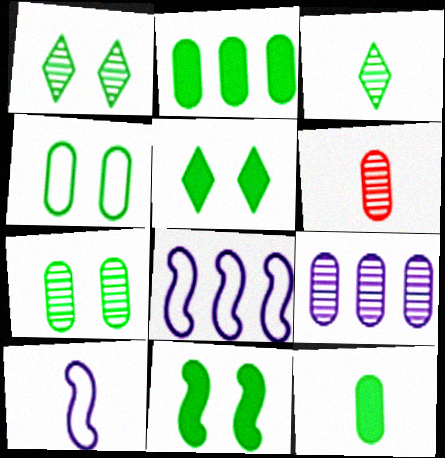[[1, 4, 11], 
[5, 6, 8], 
[6, 7, 9]]